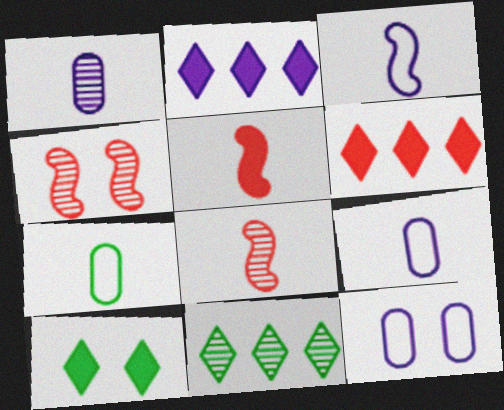[[1, 4, 11], 
[2, 4, 7], 
[4, 10, 12], 
[5, 11, 12]]